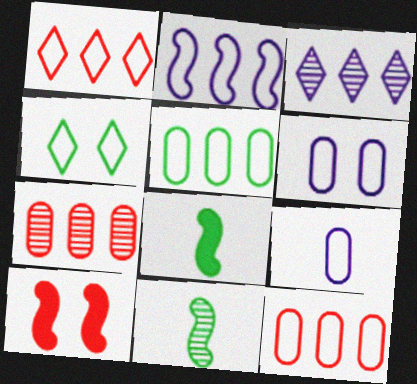[[1, 2, 5], 
[2, 10, 11]]